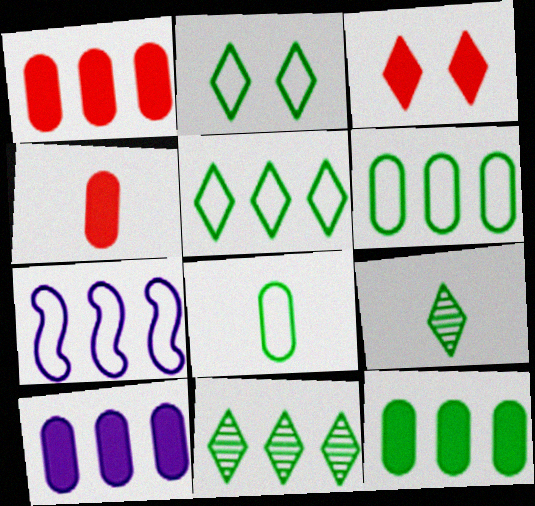[[1, 7, 11], 
[1, 10, 12]]